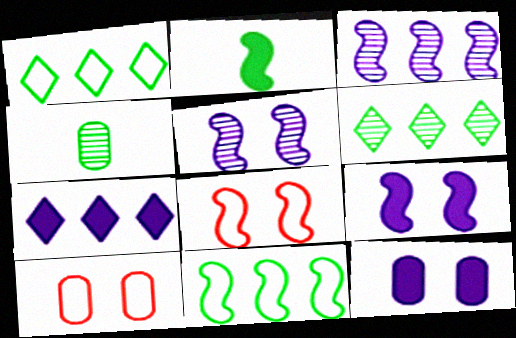[[2, 3, 8], 
[4, 7, 8]]